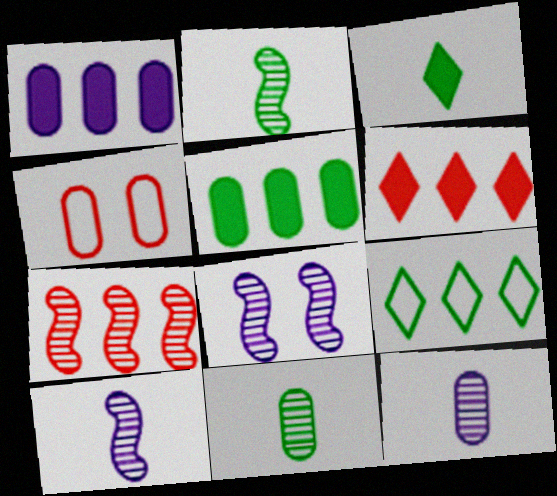[[1, 4, 11], 
[1, 7, 9], 
[2, 7, 8], 
[4, 5, 12]]